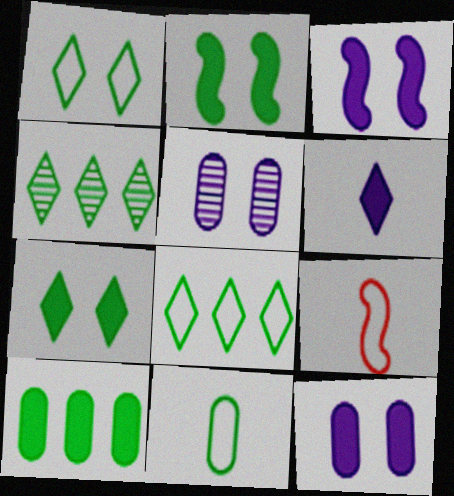[[2, 4, 11], 
[4, 9, 12]]